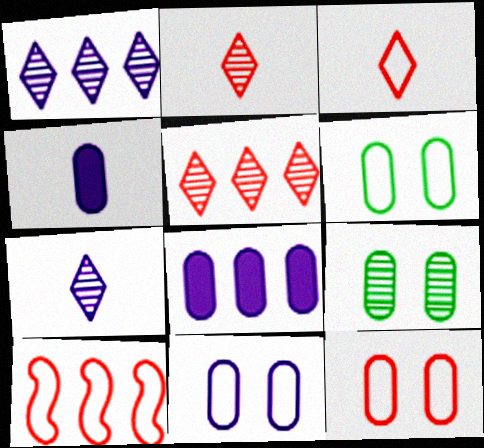[[3, 10, 12], 
[6, 11, 12]]